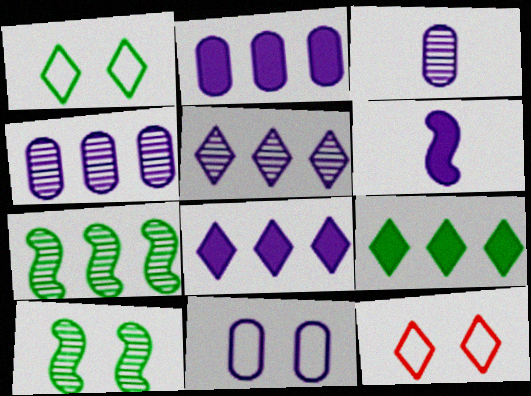[[2, 3, 11], 
[5, 6, 11]]